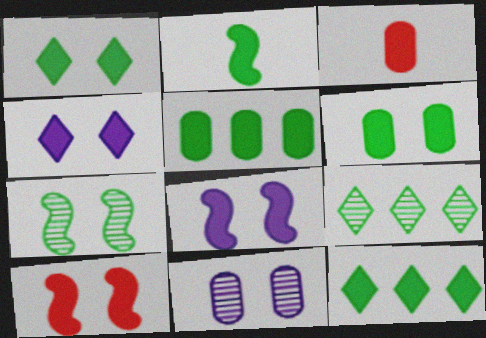[[1, 2, 5], 
[2, 6, 12], 
[3, 8, 12], 
[4, 6, 10]]